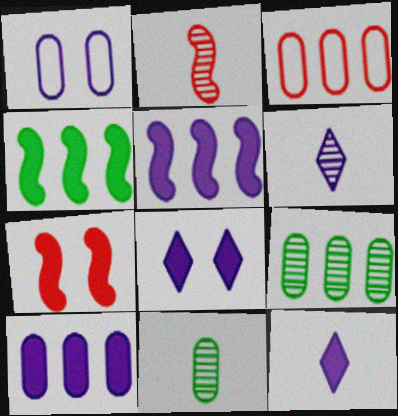[[1, 5, 6], 
[2, 6, 11], 
[3, 9, 10]]